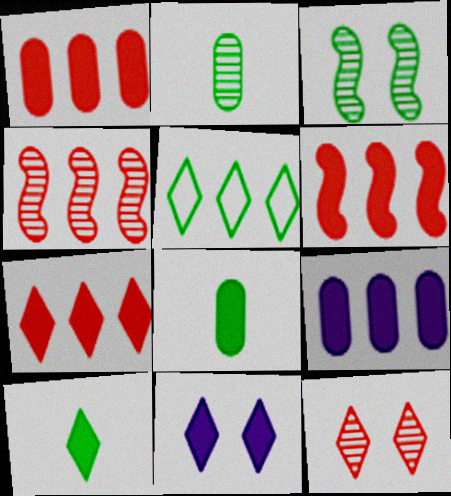[[1, 6, 7], 
[3, 5, 8], 
[4, 5, 9], 
[6, 8, 11], 
[7, 10, 11]]